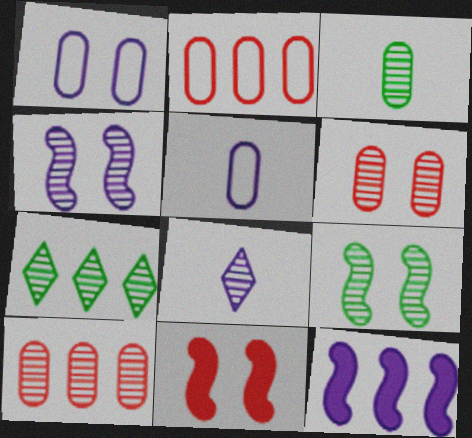[[1, 8, 12], 
[2, 7, 12], 
[3, 7, 9], 
[5, 7, 11], 
[8, 9, 10]]